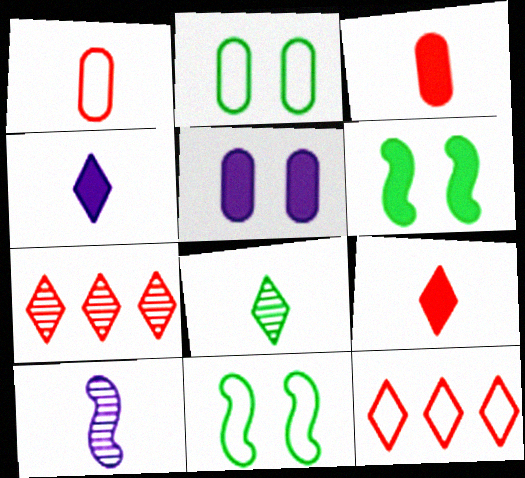[]